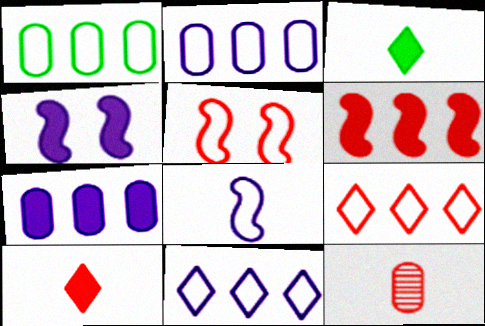[[3, 8, 12]]